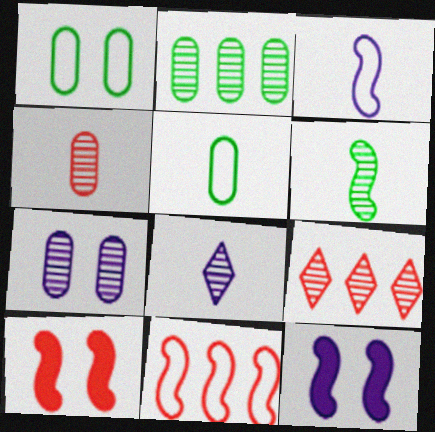[[2, 4, 7], 
[4, 6, 8], 
[5, 9, 12], 
[6, 7, 9], 
[6, 11, 12]]